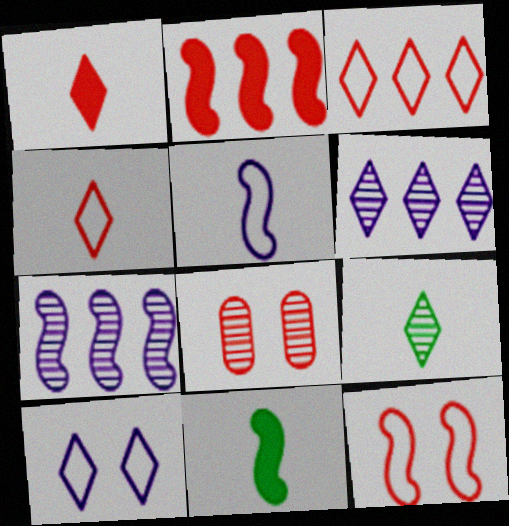[[2, 4, 8], 
[7, 8, 9], 
[7, 11, 12]]